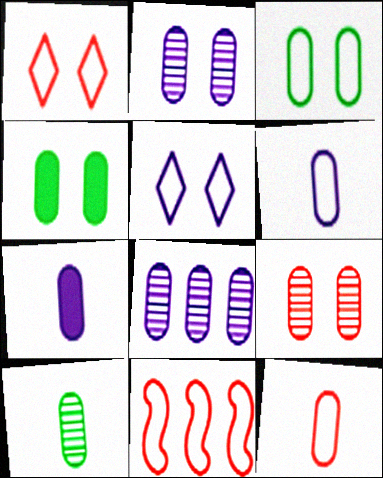[[1, 11, 12], 
[4, 8, 12], 
[7, 10, 12], 
[8, 9, 10]]